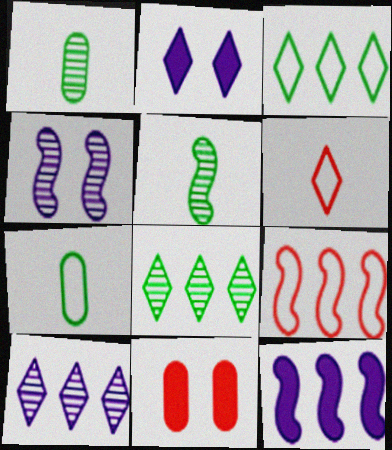[[1, 2, 9], 
[2, 6, 8]]